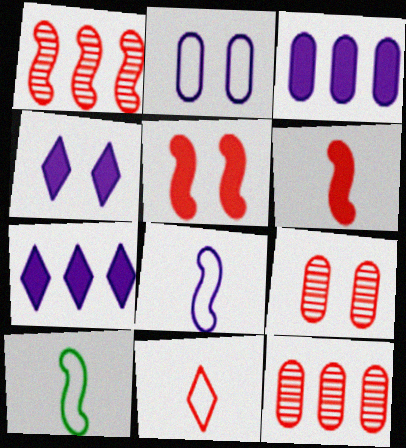[[4, 10, 12], 
[5, 11, 12], 
[7, 9, 10]]